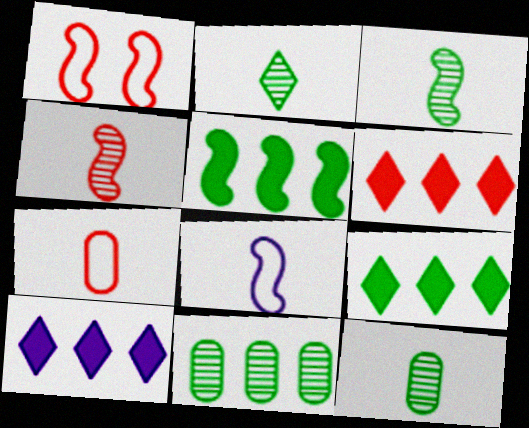[[1, 10, 12], 
[2, 3, 12], 
[6, 9, 10]]